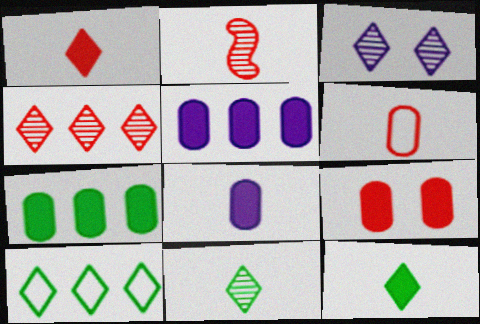[[1, 2, 6], 
[1, 3, 10], 
[3, 4, 11], 
[7, 8, 9]]